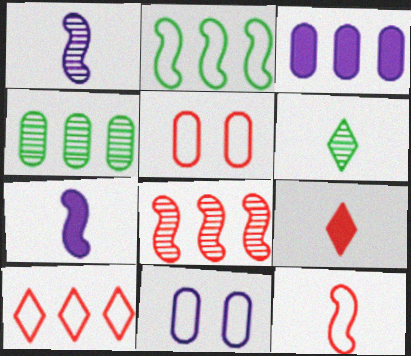[[5, 8, 9], 
[5, 10, 12]]